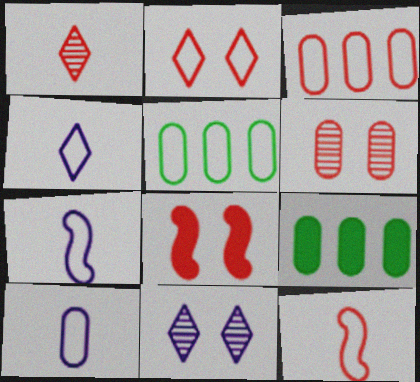[[1, 3, 8], 
[2, 3, 12], 
[2, 5, 7], 
[2, 6, 8], 
[4, 7, 10], 
[6, 9, 10], 
[9, 11, 12]]